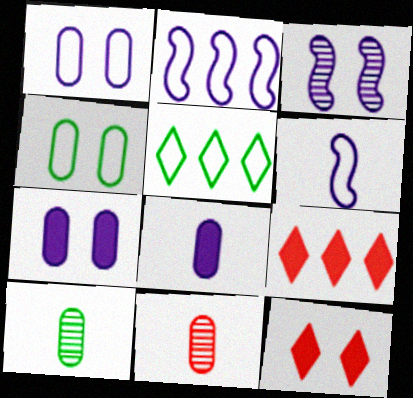[[2, 10, 12], 
[3, 4, 12]]